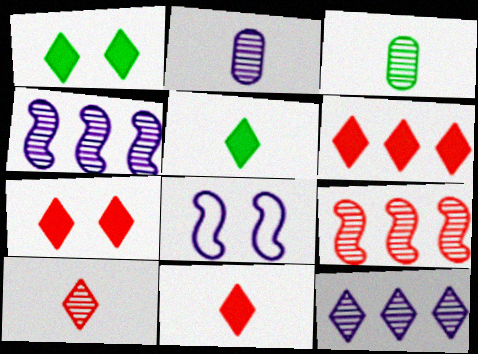[[3, 6, 8], 
[6, 7, 11]]